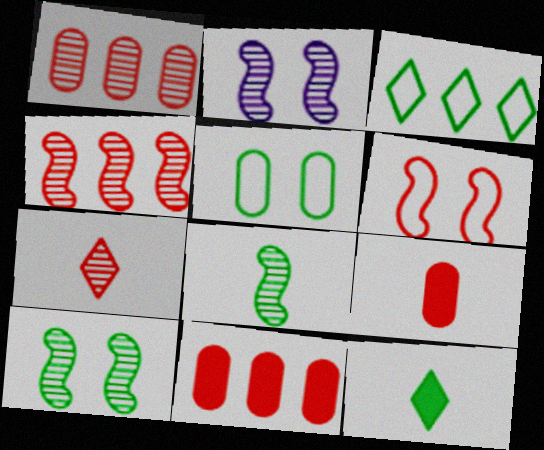[[2, 3, 9], 
[2, 4, 8], 
[6, 7, 11]]